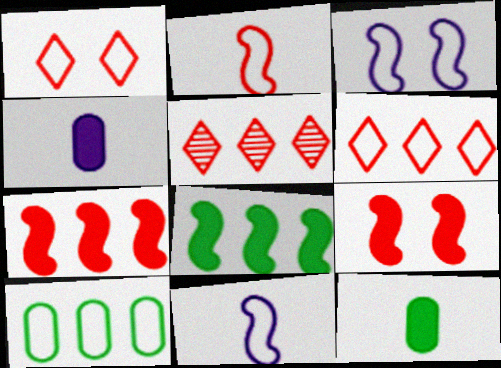[[1, 10, 11], 
[3, 5, 12]]